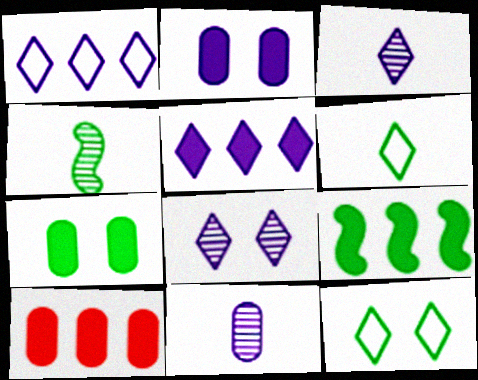[[5, 9, 10]]